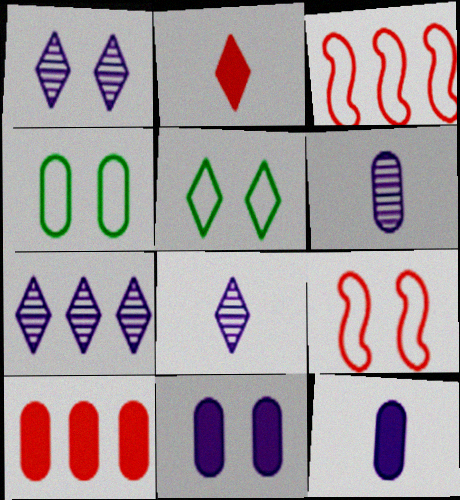[[1, 7, 8], 
[2, 5, 7], 
[4, 6, 10]]